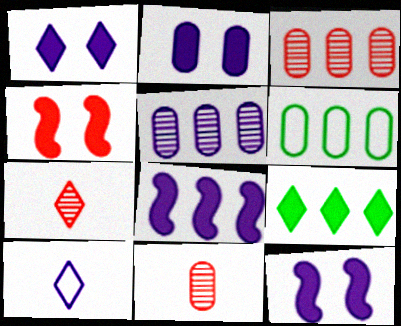[[1, 2, 12], 
[2, 6, 11], 
[5, 10, 12], 
[6, 7, 12]]